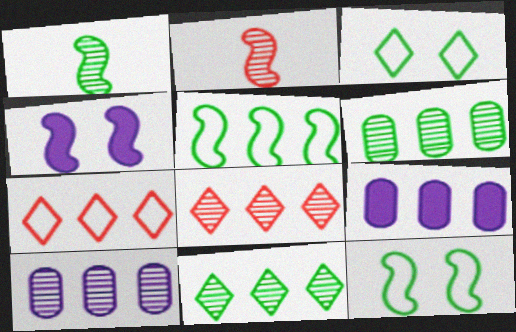[[2, 3, 9], 
[2, 4, 5], 
[5, 8, 9]]